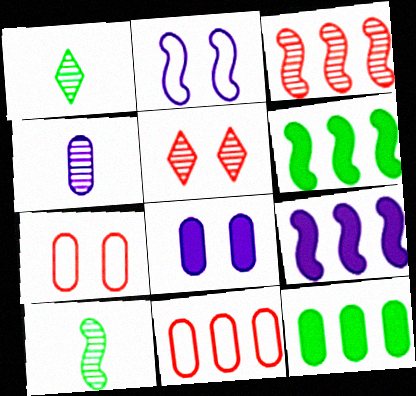[[1, 7, 9], 
[4, 7, 12]]